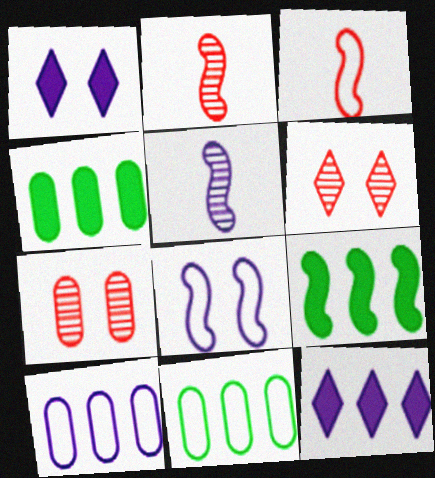[[1, 2, 11], 
[1, 5, 10], 
[2, 8, 9]]